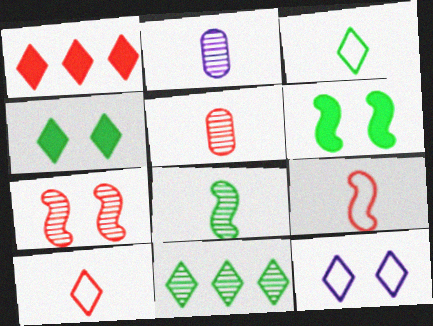[[2, 7, 11], 
[3, 4, 11]]